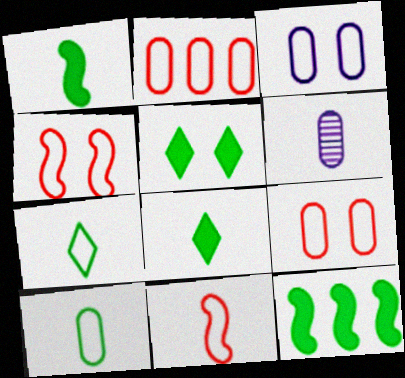[[2, 3, 10], 
[6, 8, 11]]